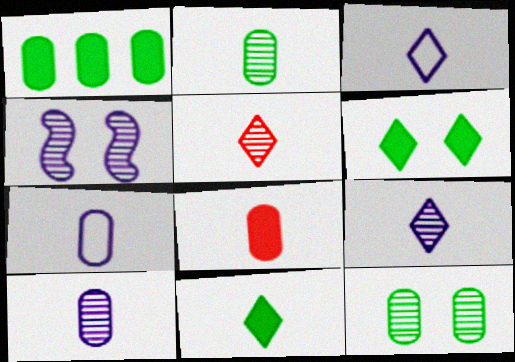[[2, 7, 8], 
[3, 5, 11]]